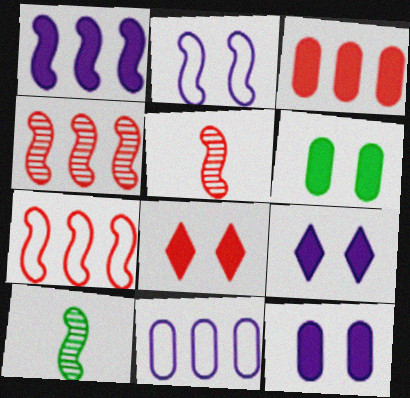[[8, 10, 11]]